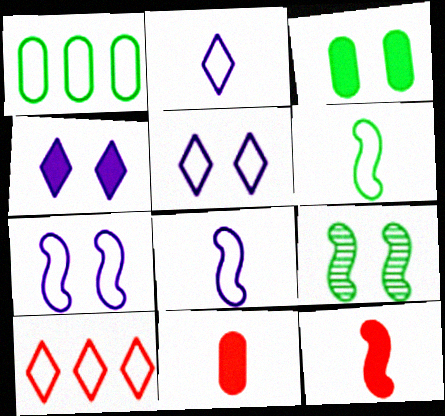[]